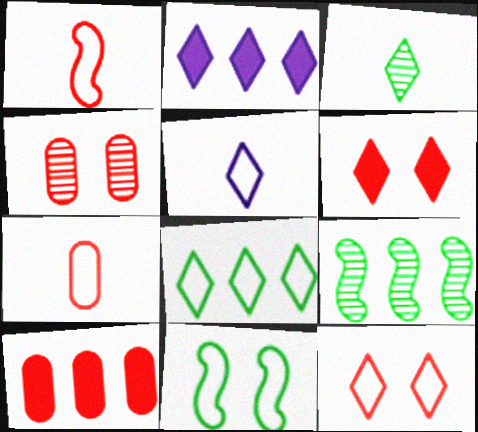[[2, 3, 12], 
[4, 7, 10], 
[5, 8, 12]]